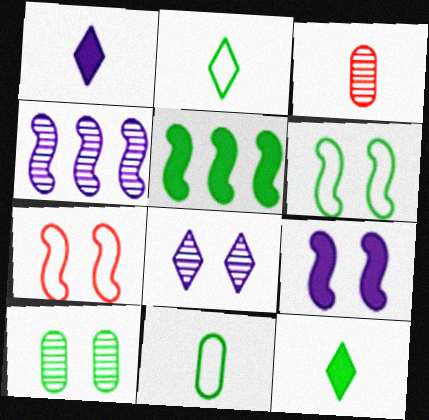[[2, 5, 10]]